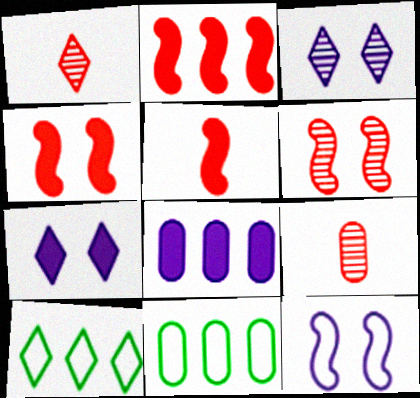[[1, 7, 10], 
[2, 4, 5], 
[3, 5, 11]]